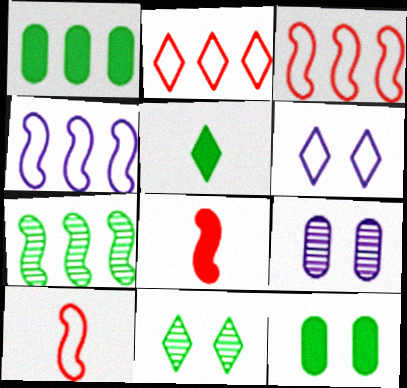[[3, 5, 9]]